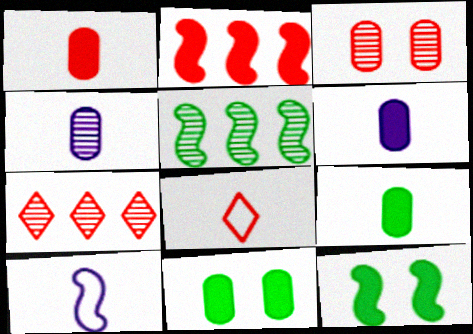[[1, 6, 9], 
[2, 3, 8], 
[7, 10, 11]]